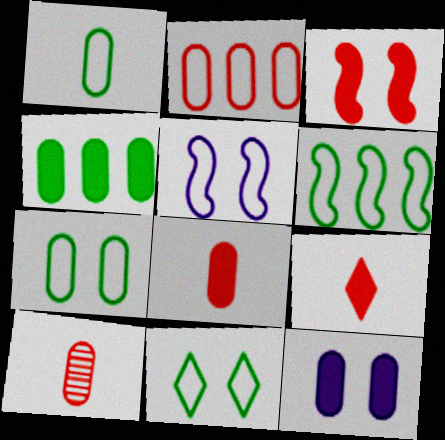[[1, 6, 11], 
[4, 8, 12]]